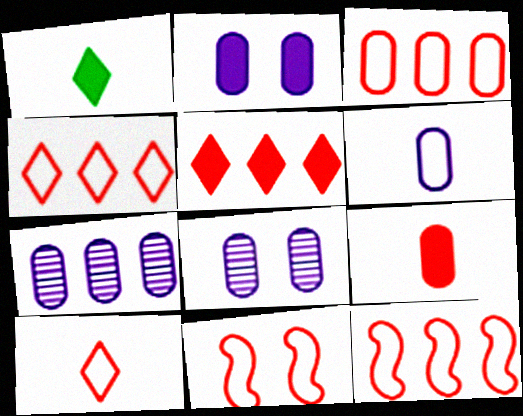[[1, 7, 11], 
[1, 8, 12], 
[2, 6, 7], 
[3, 4, 12], 
[3, 10, 11]]